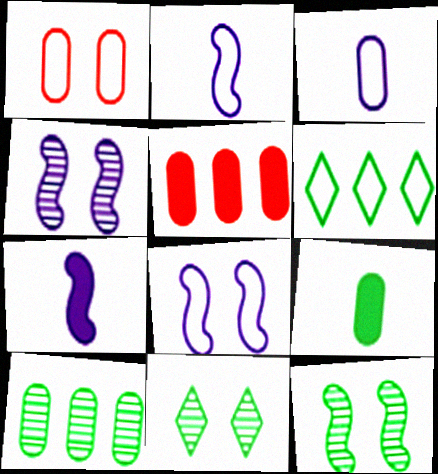[[1, 2, 6], 
[2, 5, 11], 
[6, 9, 12]]